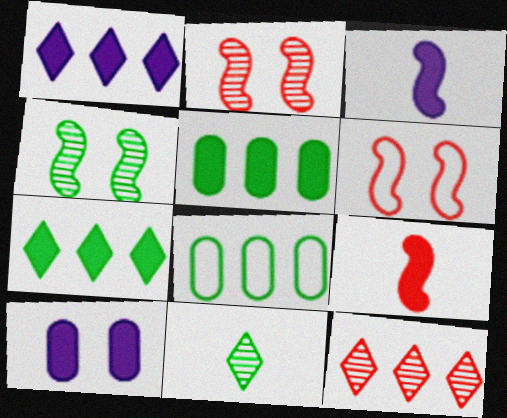[[1, 3, 10], 
[7, 9, 10]]